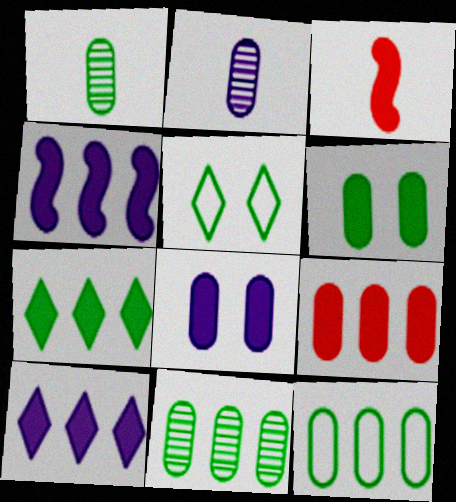[[1, 6, 12], 
[3, 6, 10], 
[3, 7, 8], 
[4, 7, 9]]